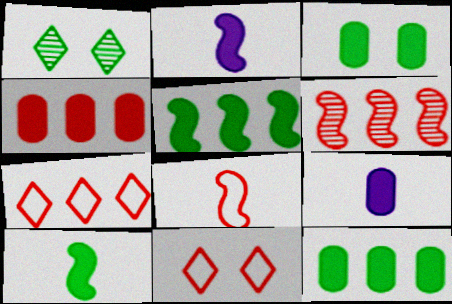[[3, 4, 9], 
[4, 6, 7]]